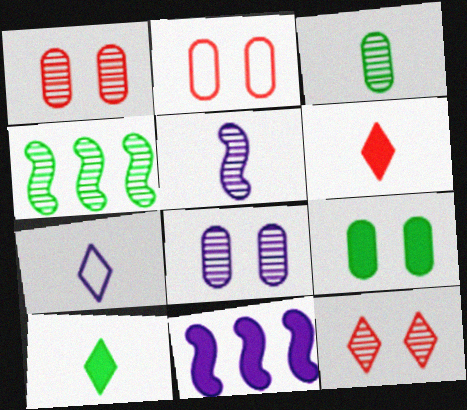[[2, 8, 9], 
[6, 9, 11], 
[7, 8, 11]]